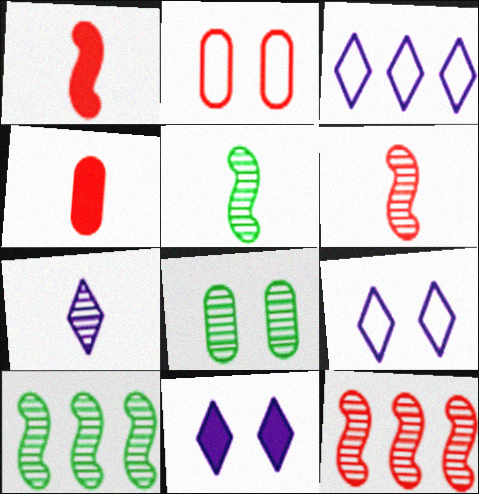[[1, 3, 8], 
[3, 7, 11], 
[4, 9, 10], 
[7, 8, 12]]